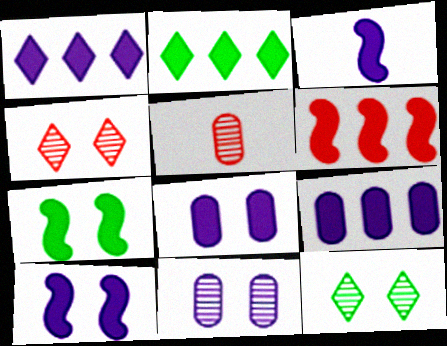[[1, 3, 8], 
[2, 6, 9], 
[3, 6, 7]]